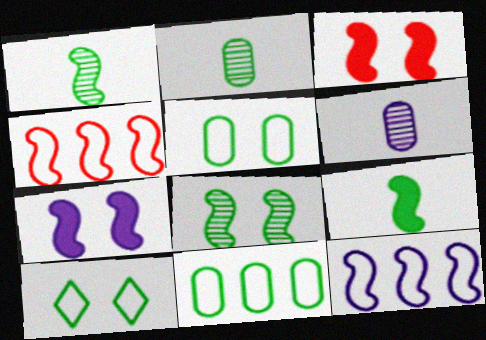[[1, 3, 12], 
[1, 4, 7]]